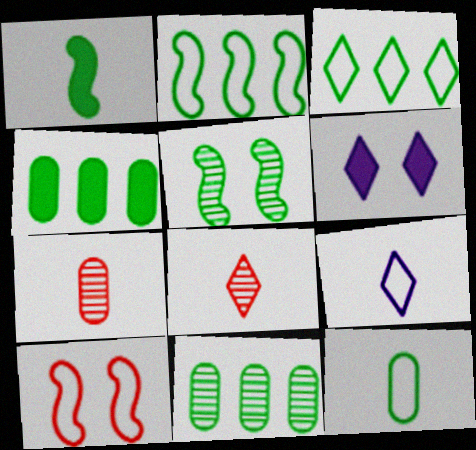[[1, 2, 5], 
[1, 7, 9], 
[2, 6, 7], 
[3, 6, 8]]